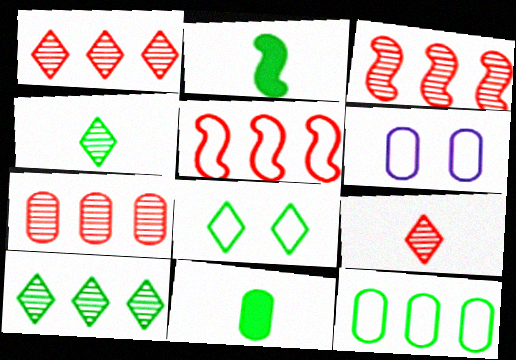[[1, 2, 6], 
[1, 3, 7], 
[6, 7, 11]]